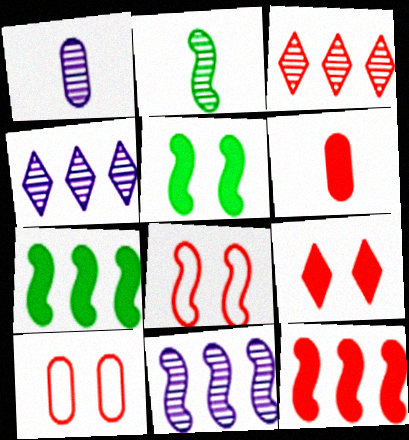[[3, 6, 8], 
[6, 9, 12]]